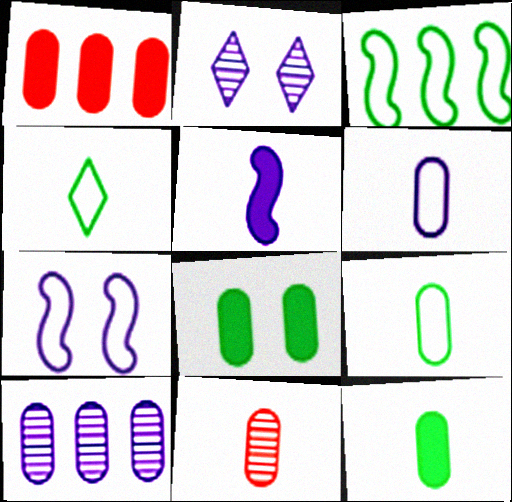[[4, 5, 11], 
[6, 11, 12]]